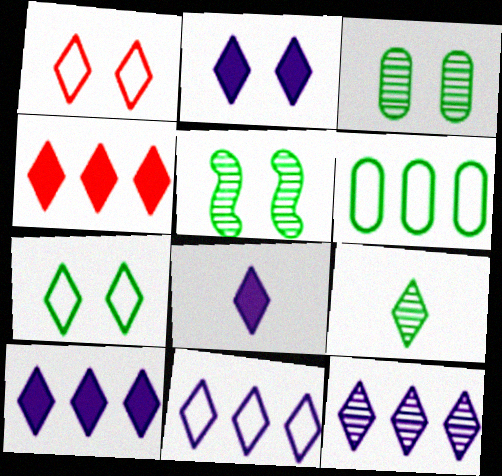[[1, 9, 10], 
[2, 8, 10], 
[10, 11, 12]]